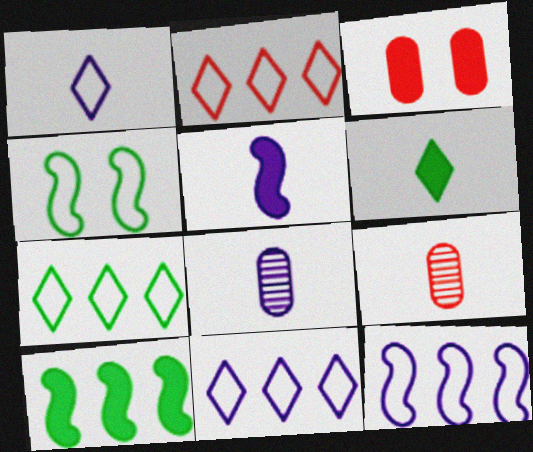[[1, 5, 8], 
[2, 7, 11]]